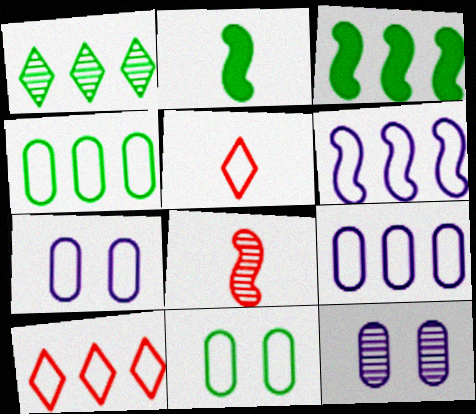[[1, 2, 11], 
[1, 3, 4], 
[1, 8, 12], 
[2, 10, 12], 
[3, 5, 12], 
[4, 6, 10], 
[5, 6, 11]]